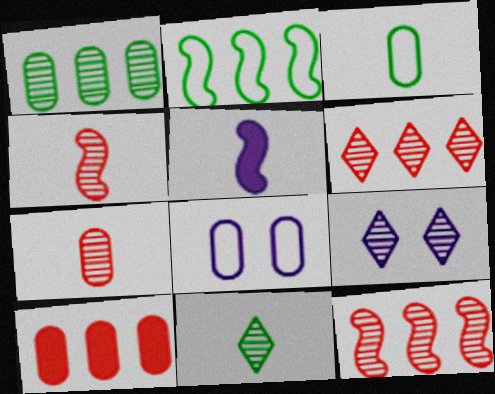[[1, 4, 9], 
[6, 9, 11]]